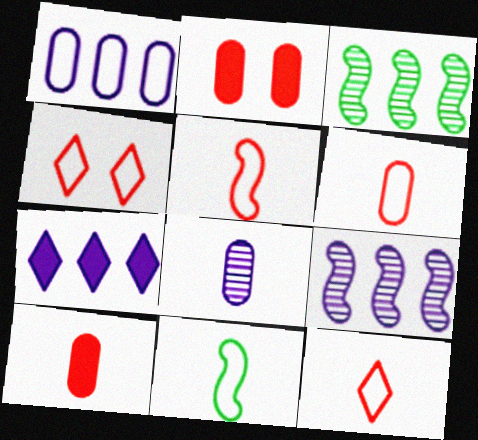[[1, 4, 11], 
[1, 7, 9], 
[5, 6, 12]]